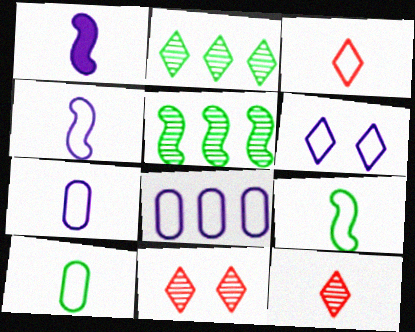[[1, 10, 12], 
[3, 4, 10], 
[3, 7, 9], 
[4, 6, 8]]